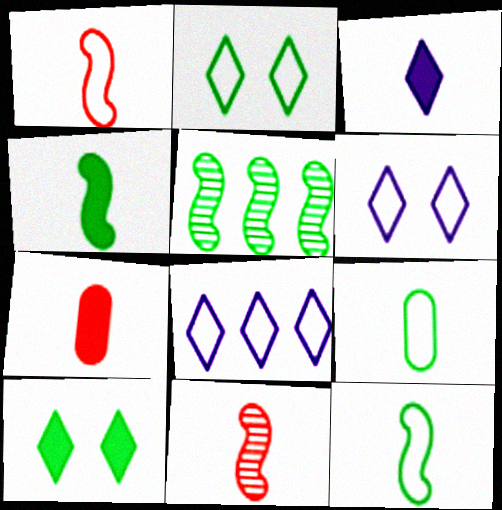[[3, 4, 7], 
[3, 9, 11], 
[5, 6, 7], 
[5, 9, 10]]